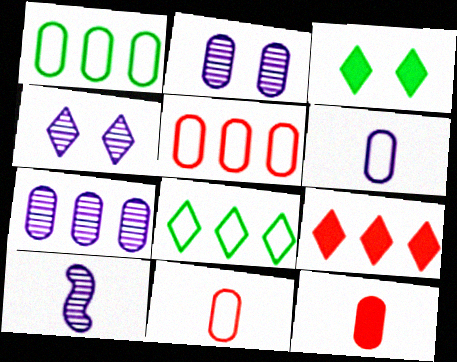[[1, 2, 12], 
[3, 5, 10], 
[4, 7, 10]]